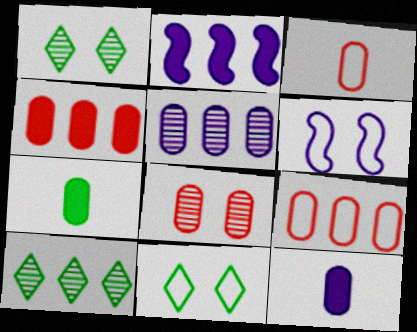[[1, 2, 3], 
[2, 9, 10], 
[3, 4, 8]]